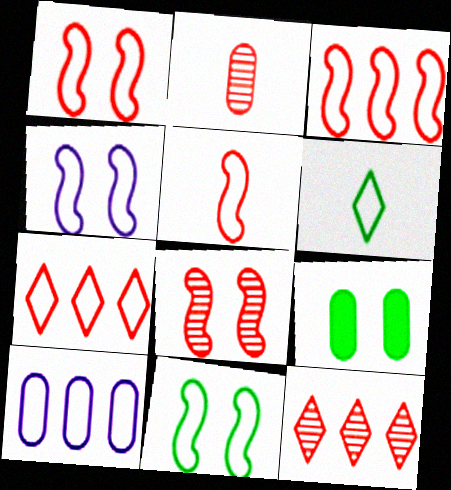[[1, 3, 5], 
[1, 4, 11], 
[1, 6, 10], 
[2, 8, 12], 
[2, 9, 10]]